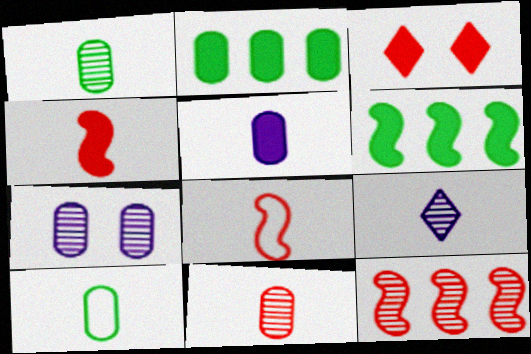[[3, 5, 6], 
[4, 9, 10], 
[5, 10, 11]]